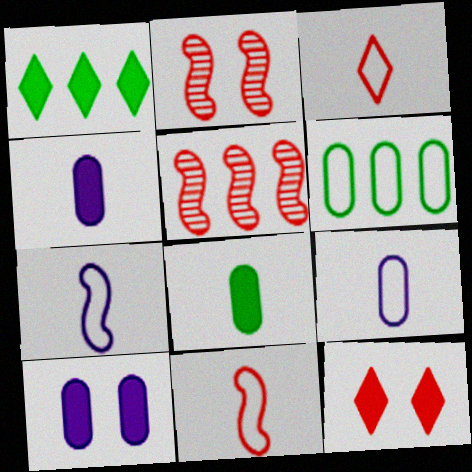[[1, 2, 9]]